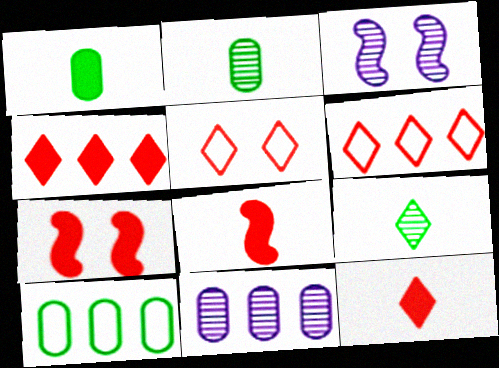[[1, 3, 6], 
[3, 10, 12]]